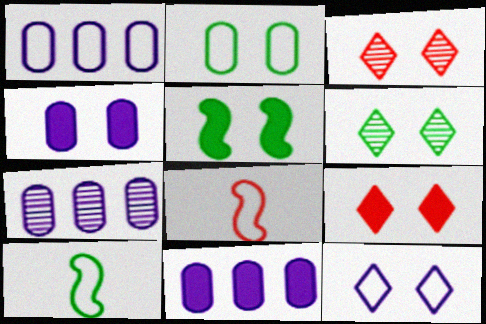[[1, 7, 11], 
[2, 5, 6], 
[3, 10, 11], 
[4, 5, 9], 
[6, 8, 11], 
[6, 9, 12], 
[7, 9, 10]]